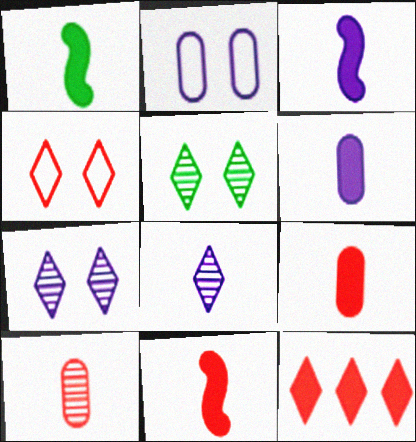[[1, 3, 11]]